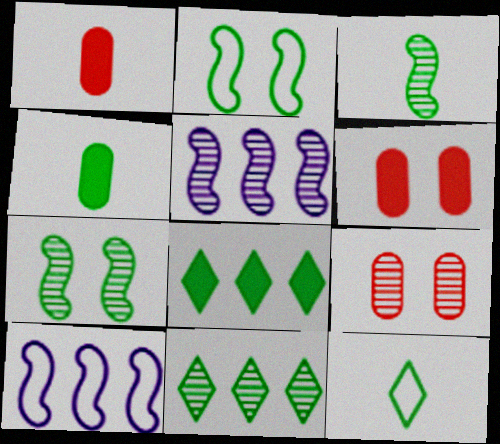[[2, 4, 11], 
[3, 4, 12], 
[5, 6, 12]]